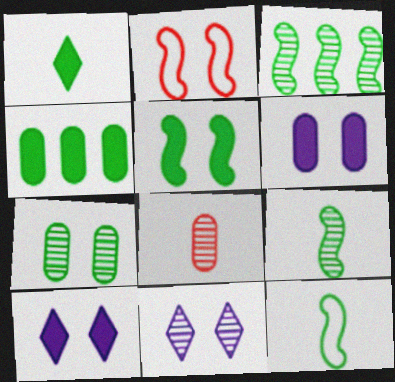[[1, 4, 5], 
[2, 7, 10], 
[3, 5, 12], 
[3, 8, 11]]